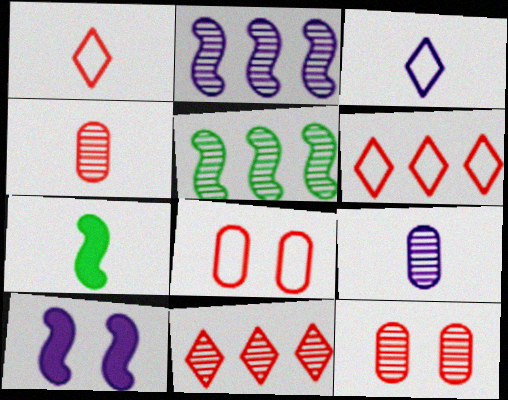[[1, 7, 9], 
[3, 4, 7]]